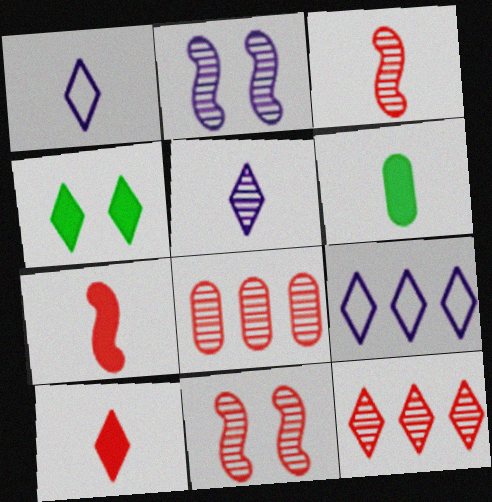[[1, 3, 6], 
[1, 4, 12], 
[6, 9, 11]]